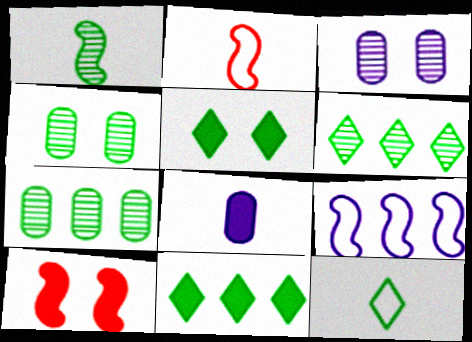[[1, 4, 6], 
[1, 9, 10], 
[2, 3, 11], 
[5, 6, 12], 
[8, 10, 11]]